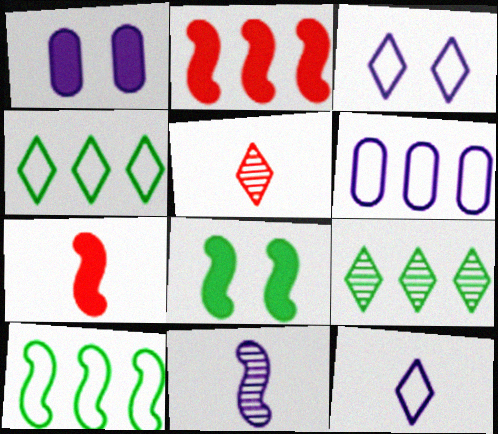[[1, 5, 10], 
[2, 6, 9], 
[5, 6, 8]]